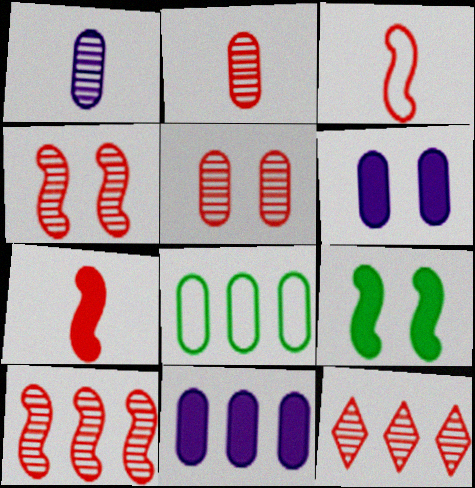[[2, 4, 12], 
[2, 6, 8]]